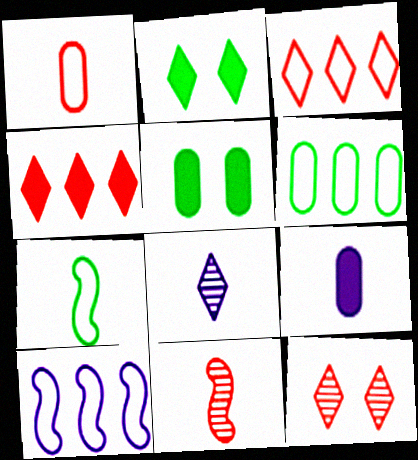[[2, 3, 8], 
[3, 6, 10]]